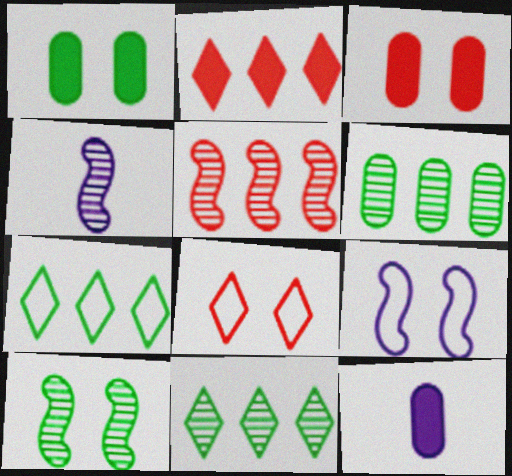[[3, 4, 7], 
[4, 5, 10]]